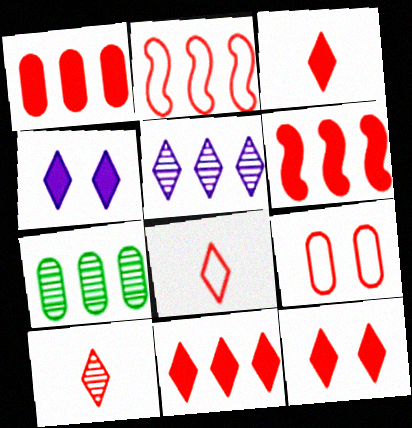[[1, 6, 11], 
[2, 8, 9], 
[3, 8, 10], 
[3, 11, 12], 
[6, 9, 10]]